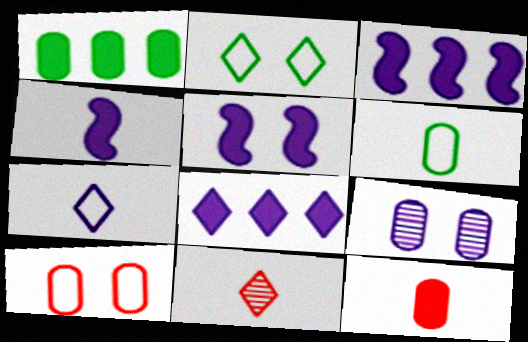[[2, 8, 11], 
[3, 4, 5], 
[3, 7, 9], 
[4, 6, 11]]